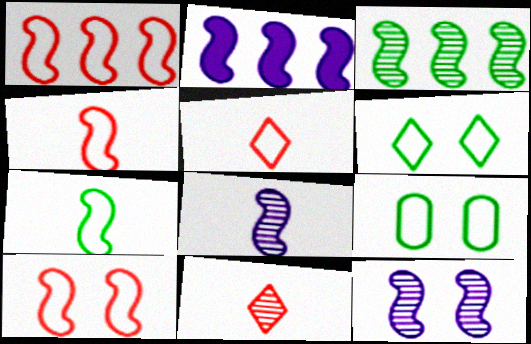[[1, 2, 3], 
[1, 4, 10], 
[2, 9, 11]]